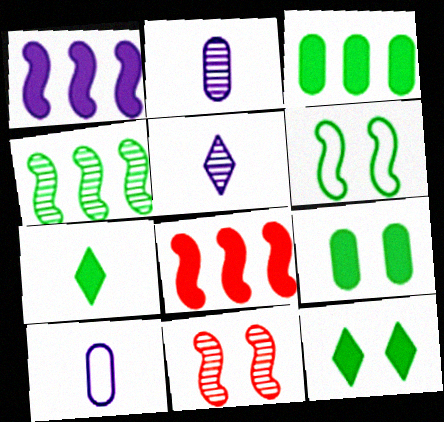[]